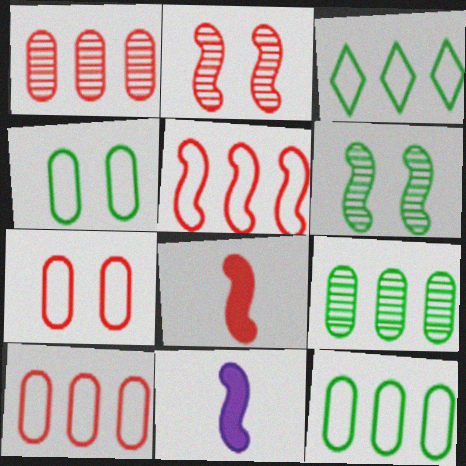[[2, 5, 8], 
[5, 6, 11]]